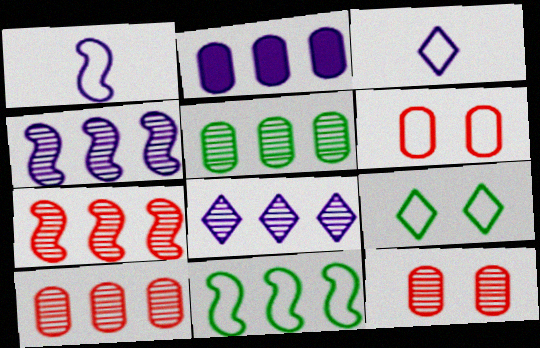[[3, 6, 11], 
[5, 7, 8]]